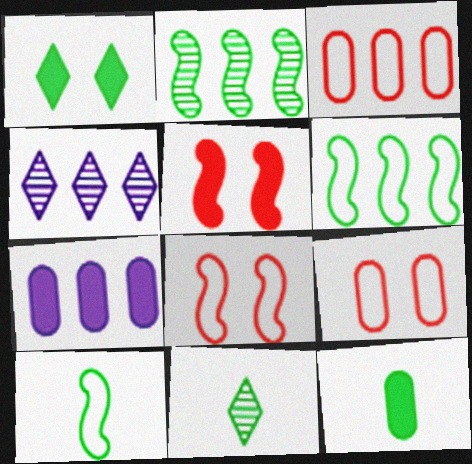[[4, 8, 12], 
[7, 8, 11], 
[10, 11, 12]]